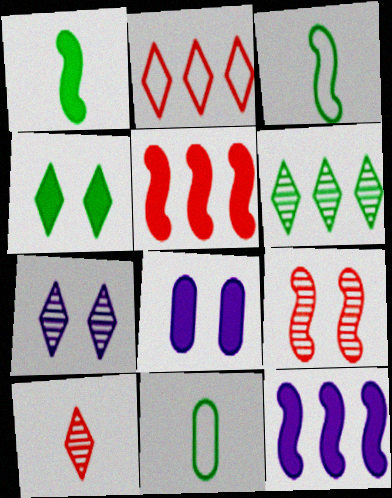[[3, 9, 12], 
[5, 7, 11], 
[6, 7, 10]]